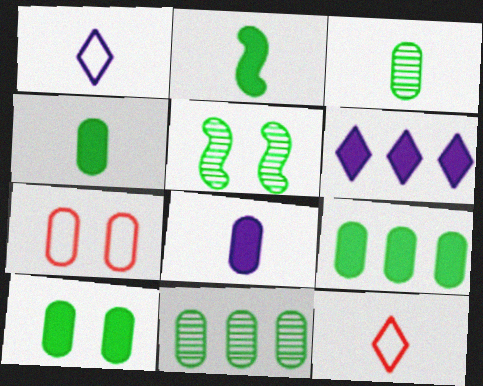[[4, 9, 10], 
[7, 8, 11]]